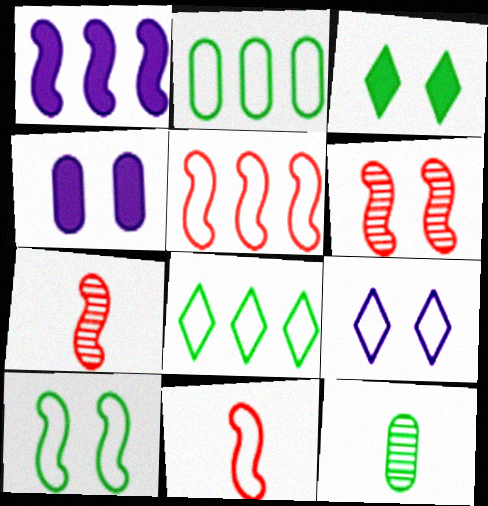[[1, 7, 10], 
[2, 9, 11], 
[4, 7, 8]]